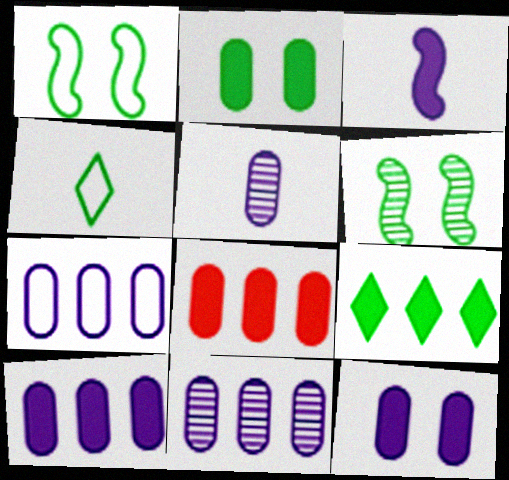[[5, 7, 12], 
[7, 10, 11]]